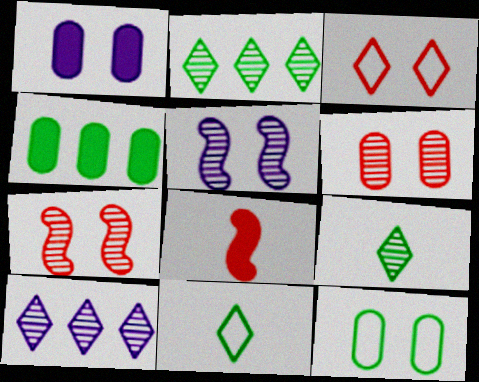[[1, 6, 12], 
[8, 10, 12]]